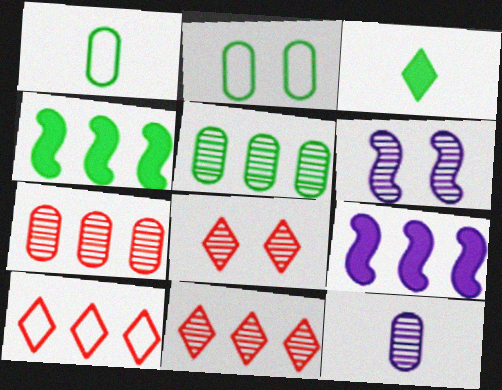[[1, 8, 9], 
[5, 9, 10]]